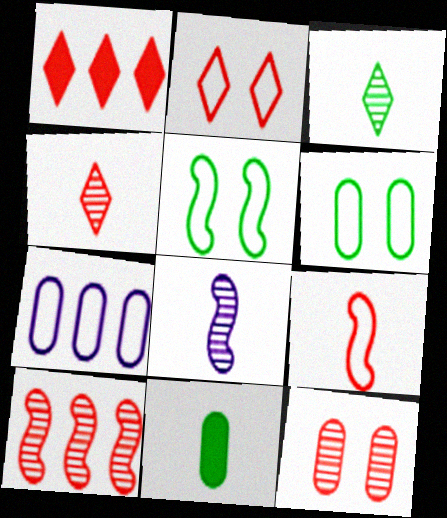[[1, 2, 4], 
[1, 6, 8], 
[1, 9, 12], 
[4, 10, 12], 
[7, 11, 12]]